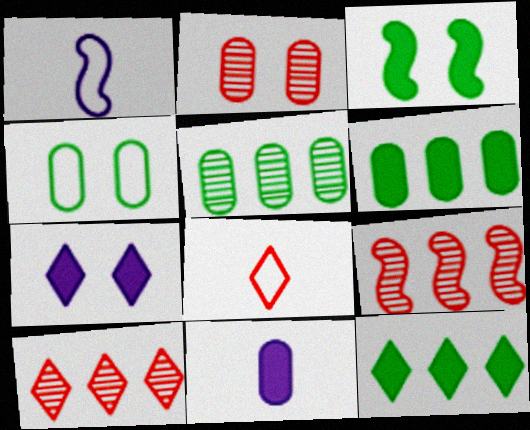[[1, 2, 12], 
[1, 3, 9]]